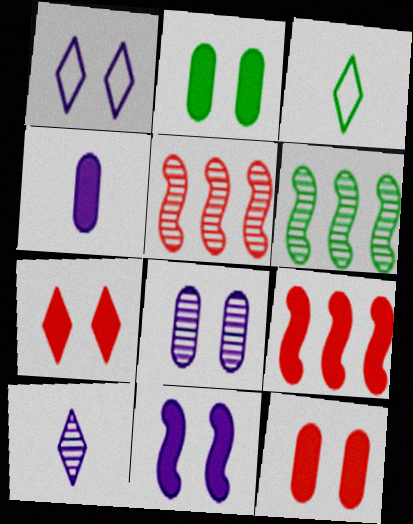[[1, 8, 11], 
[2, 3, 6], 
[2, 7, 11], 
[3, 8, 9]]